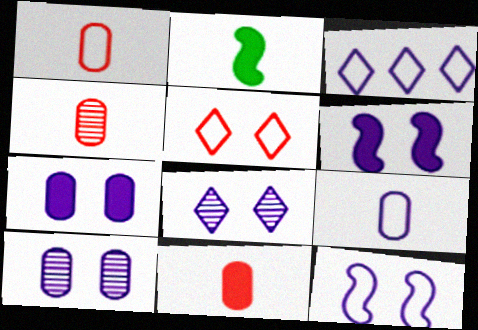[[1, 4, 11], 
[3, 9, 12], 
[7, 8, 12]]